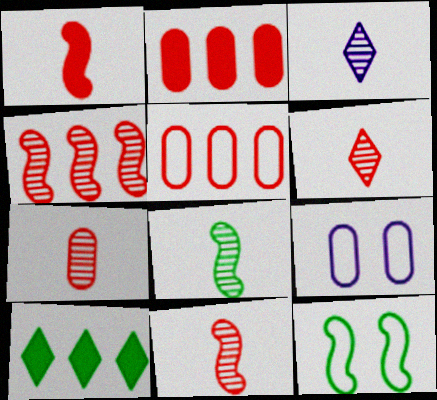[[2, 3, 12], 
[3, 7, 8], 
[6, 7, 11], 
[9, 10, 11]]